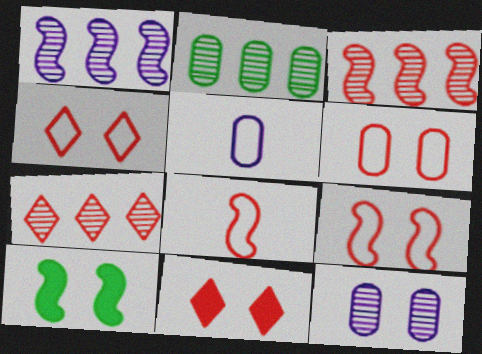[[1, 2, 7], 
[1, 8, 10], 
[4, 6, 9], 
[4, 10, 12], 
[5, 7, 10]]